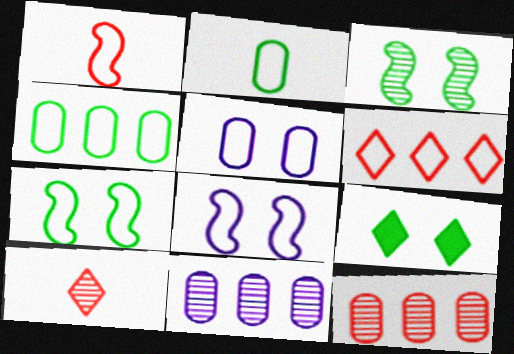[[1, 9, 11], 
[2, 6, 8], 
[3, 10, 11]]